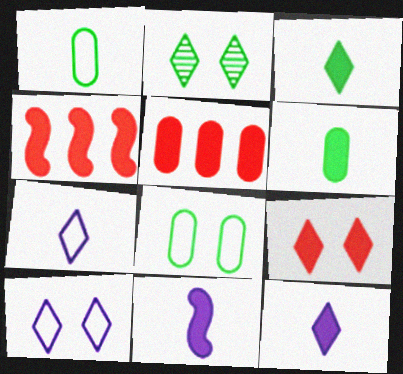[[2, 9, 10]]